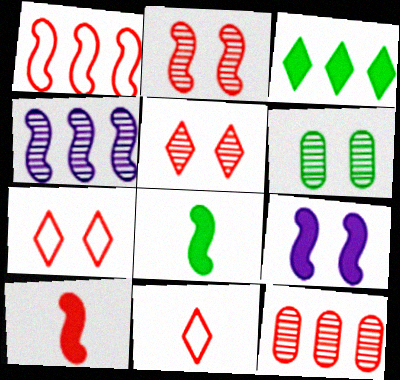[[1, 2, 10], 
[6, 7, 9], 
[7, 10, 12]]